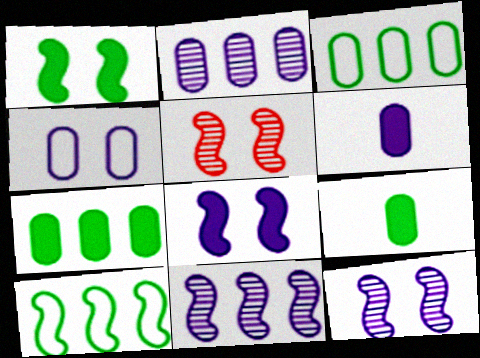[[2, 4, 6]]